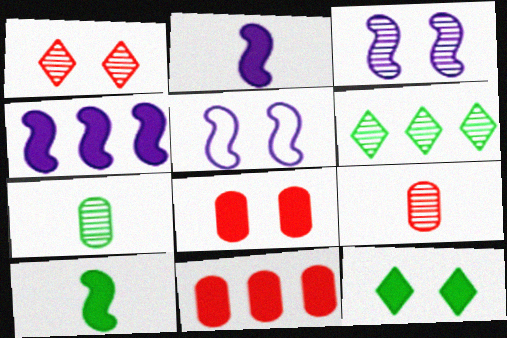[[2, 11, 12], 
[3, 6, 9]]